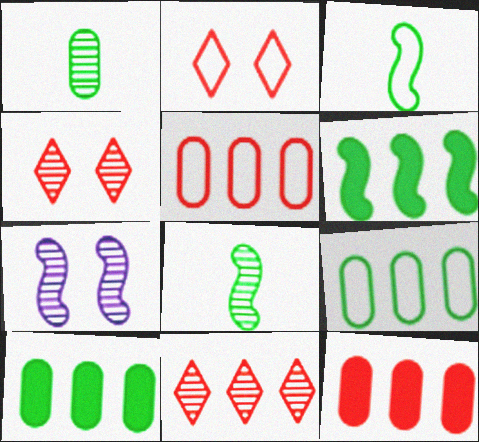[[1, 7, 11]]